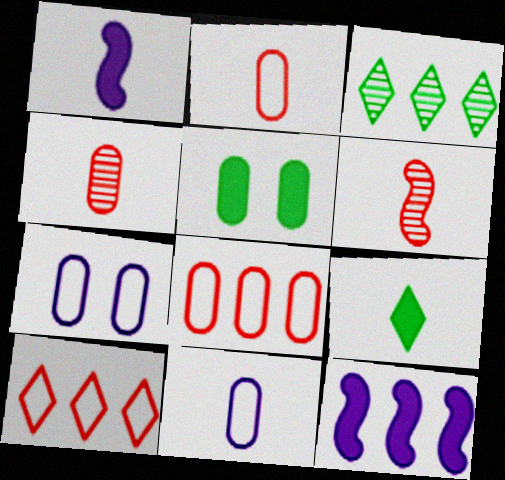[[3, 8, 12], 
[6, 9, 11]]